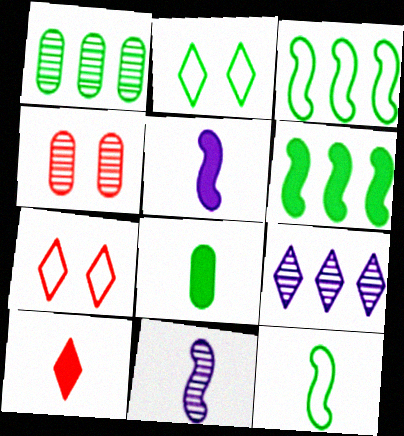[[1, 5, 7], 
[2, 9, 10], 
[5, 8, 10]]